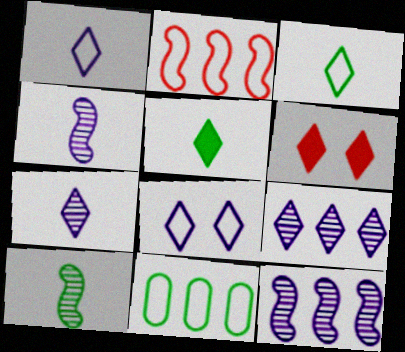[[3, 6, 9], 
[4, 6, 11]]